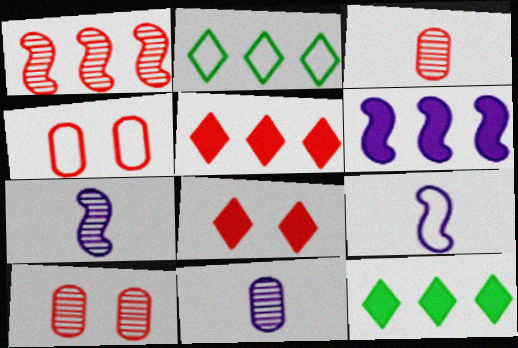[[2, 4, 9], 
[4, 7, 12], 
[9, 10, 12]]